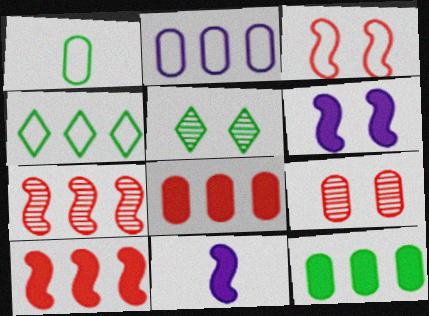[[4, 9, 11]]